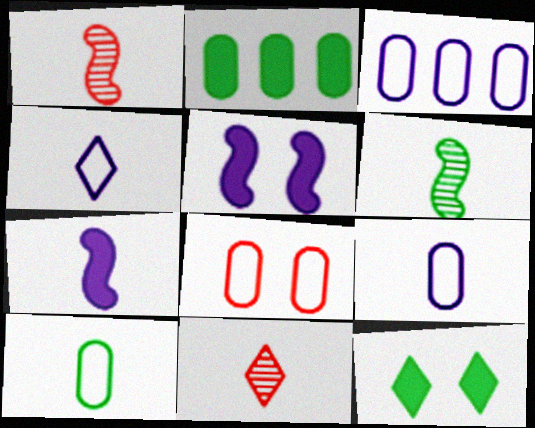[[1, 3, 12], 
[3, 8, 10], 
[7, 10, 11]]